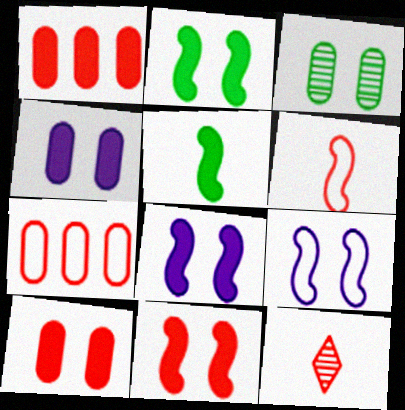[[2, 8, 11], 
[7, 11, 12]]